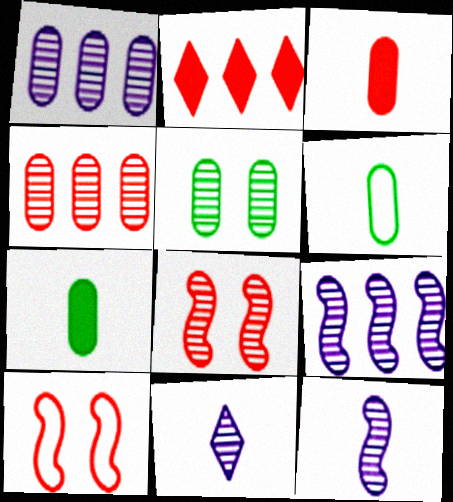[]